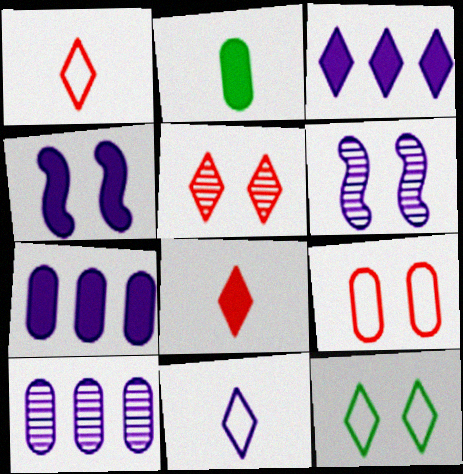[[2, 9, 10], 
[4, 10, 11], 
[6, 7, 11]]